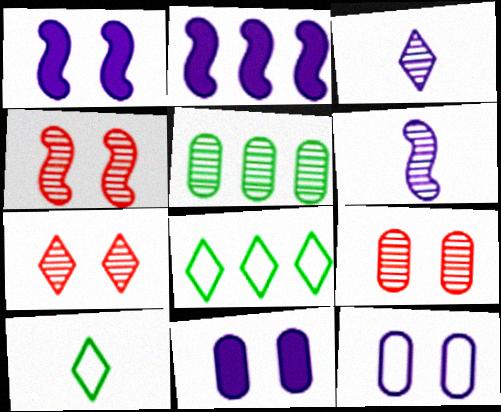[[2, 3, 12], 
[2, 9, 10], 
[3, 4, 5], 
[4, 7, 9], 
[5, 6, 7]]